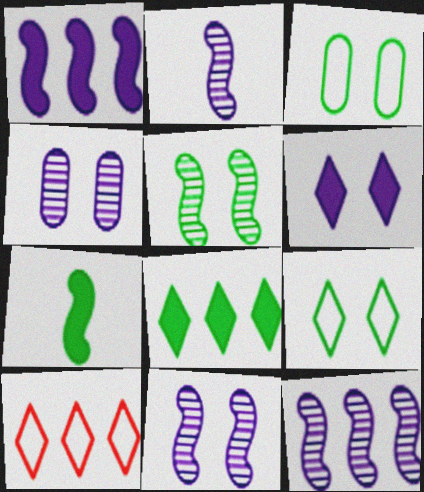[[2, 11, 12], 
[4, 7, 10]]